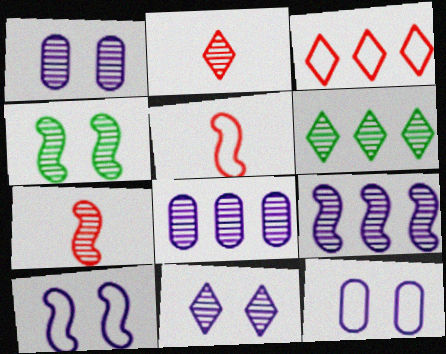[[1, 6, 7], 
[2, 4, 8], 
[2, 6, 11], 
[4, 7, 9]]